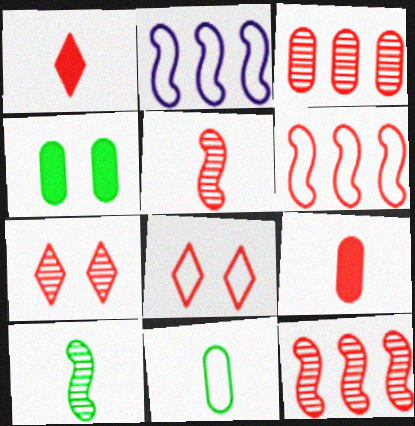[[2, 8, 11], 
[3, 5, 7], 
[6, 7, 9], 
[8, 9, 12]]